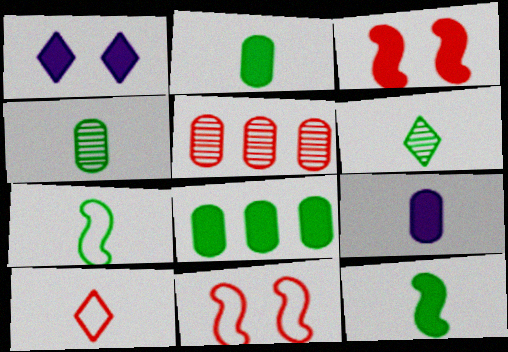[[1, 5, 7], 
[2, 6, 7], 
[3, 5, 10]]